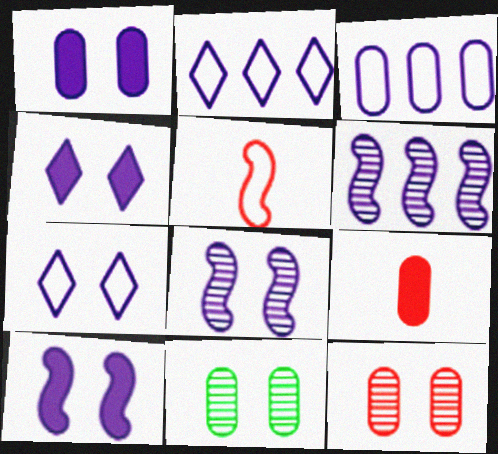[[1, 4, 10], 
[1, 7, 8], 
[3, 9, 11]]